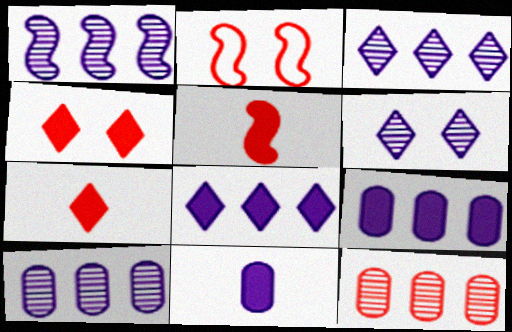[[1, 3, 10], 
[2, 7, 12]]